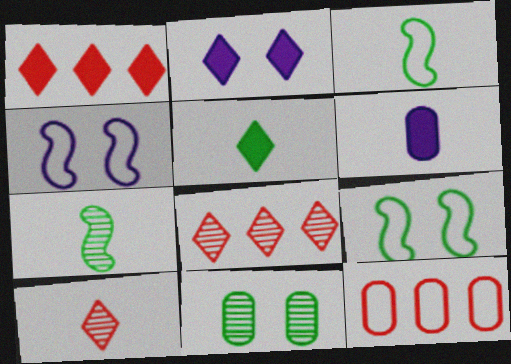[[1, 2, 5], 
[2, 7, 12], 
[3, 6, 10], 
[6, 8, 9], 
[6, 11, 12]]